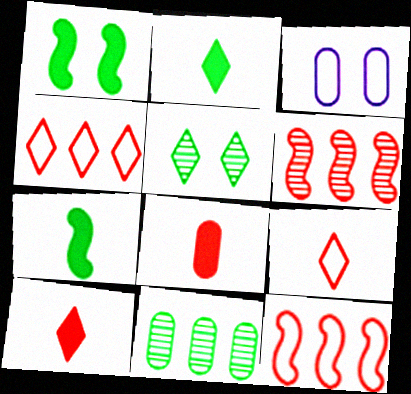[[2, 3, 6], 
[3, 8, 11]]